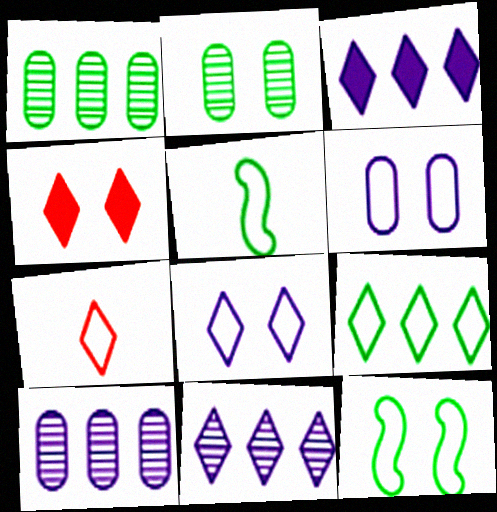[[4, 5, 10], 
[7, 8, 9]]